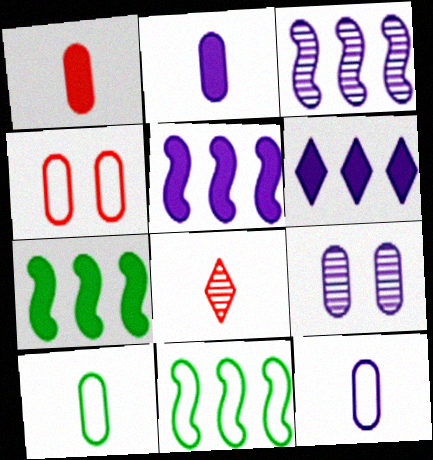[]